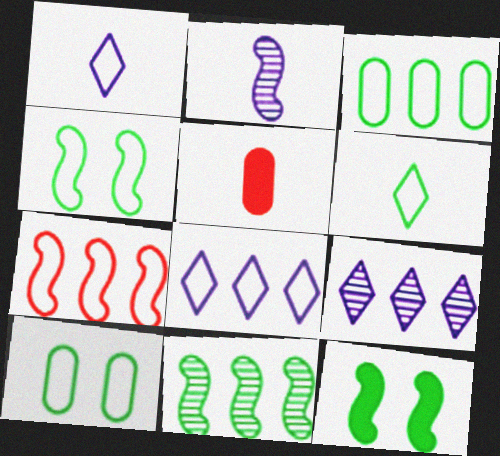[[1, 7, 10], 
[2, 5, 6], 
[2, 7, 12], 
[3, 4, 6], 
[3, 7, 8], 
[4, 5, 9]]